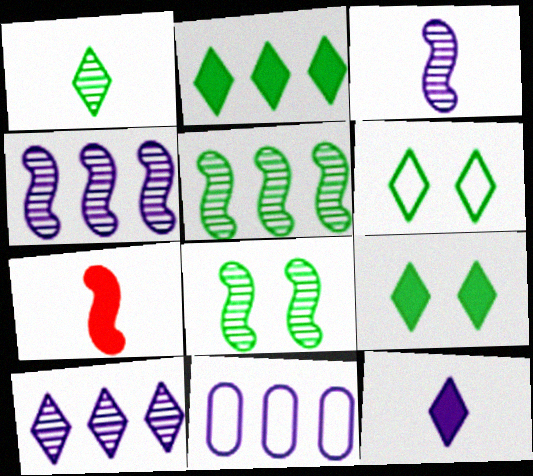[[1, 2, 6]]